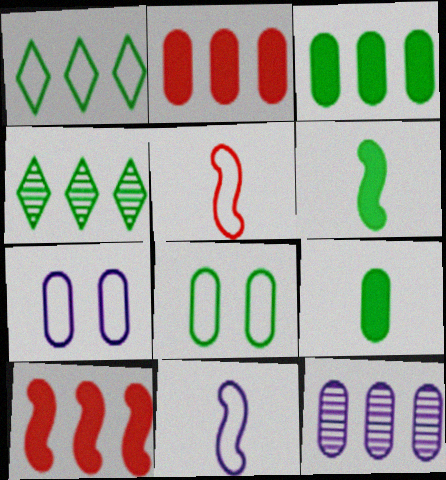[[1, 5, 7], 
[1, 10, 12], 
[4, 6, 8]]